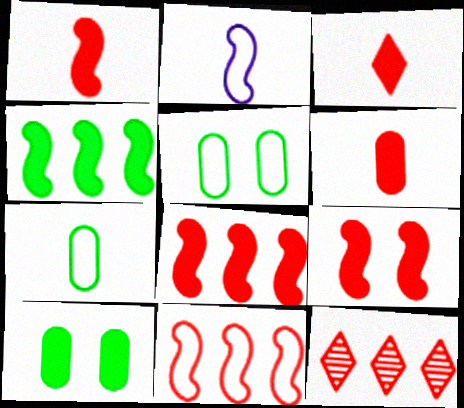[[1, 3, 6], 
[1, 8, 9], 
[2, 10, 12]]